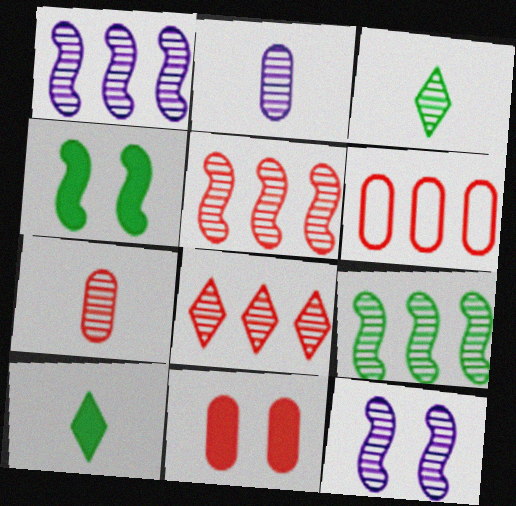[[1, 5, 9], 
[6, 7, 11], 
[6, 10, 12]]